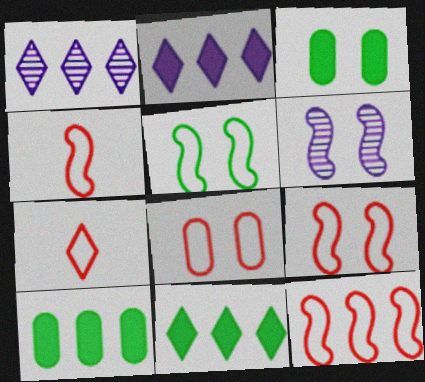[[1, 3, 4], 
[1, 10, 12], 
[4, 9, 12], 
[6, 7, 10], 
[7, 8, 12]]